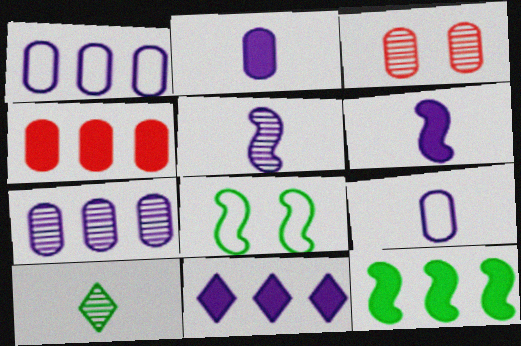[[4, 11, 12]]